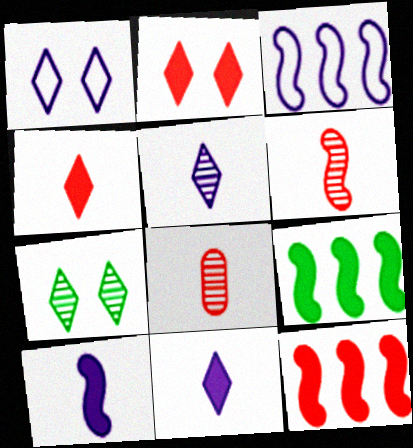[[1, 2, 7], 
[1, 8, 9]]